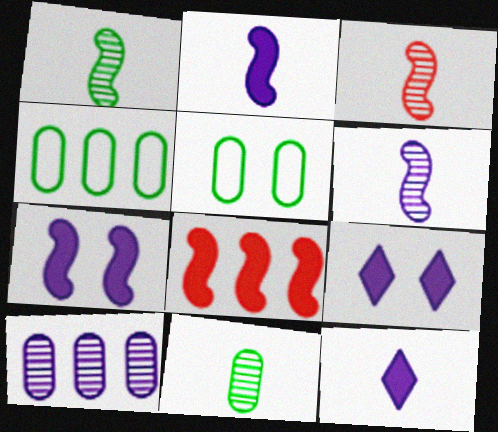[[1, 3, 6], 
[3, 4, 9]]